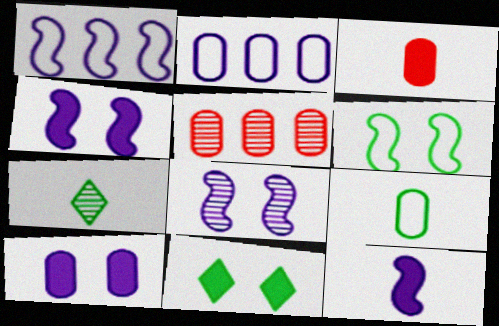[[1, 8, 12], 
[5, 7, 8], 
[5, 9, 10]]